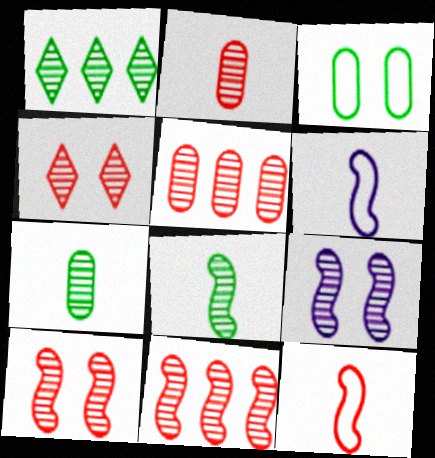[[1, 2, 9], 
[2, 4, 11], 
[8, 9, 11]]